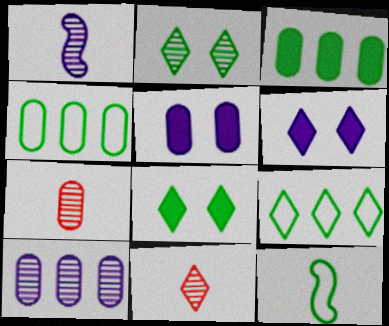[[2, 3, 12], 
[4, 5, 7], 
[6, 9, 11]]